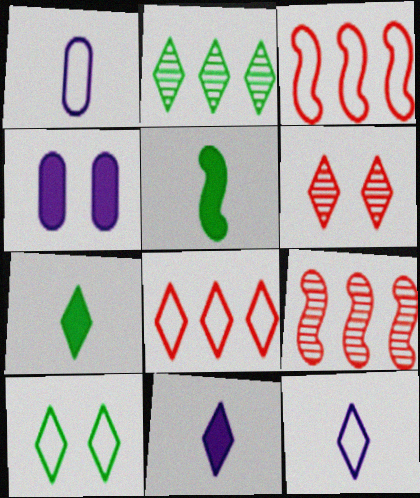[[1, 3, 10], 
[2, 7, 10], 
[8, 10, 12]]